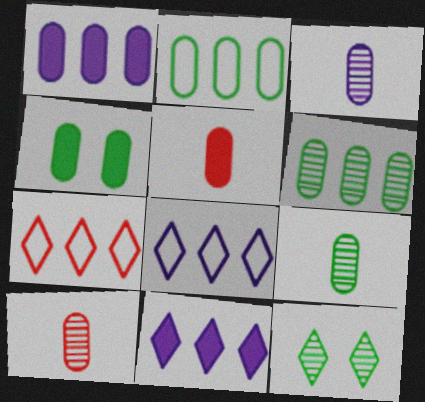[[1, 4, 5], 
[2, 4, 9], 
[3, 9, 10]]